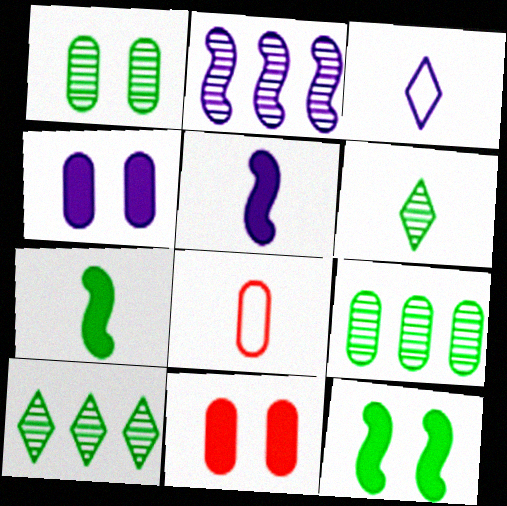[[2, 3, 4], 
[4, 8, 9], 
[5, 6, 8]]